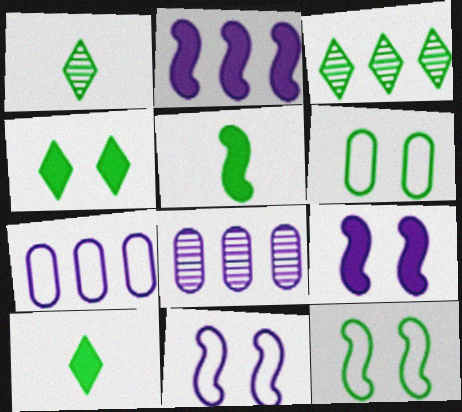[[3, 5, 6]]